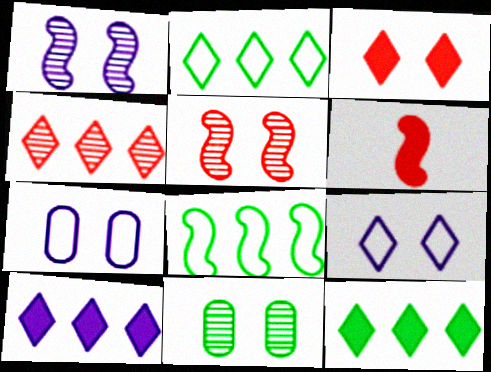[[1, 6, 8], 
[2, 4, 10]]